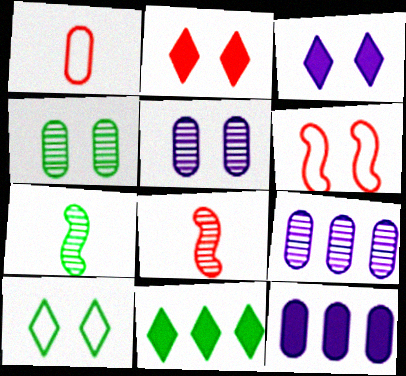[[1, 4, 12], 
[3, 4, 6], 
[8, 10, 12]]